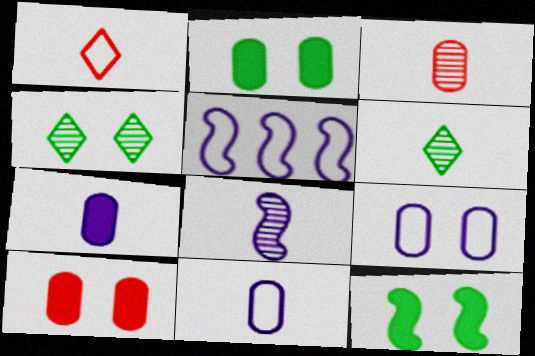[[3, 6, 8], 
[5, 6, 10]]